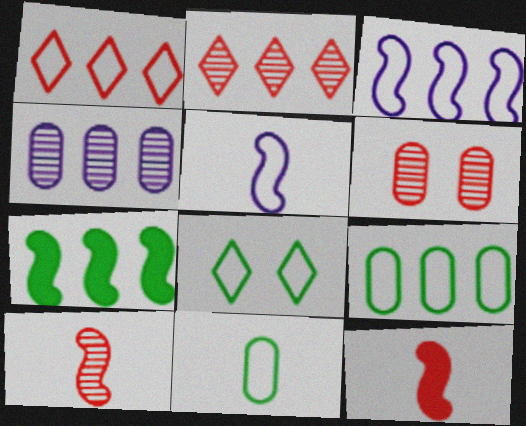[[1, 3, 9], 
[1, 4, 7], 
[1, 6, 12], 
[2, 6, 10], 
[4, 8, 12]]